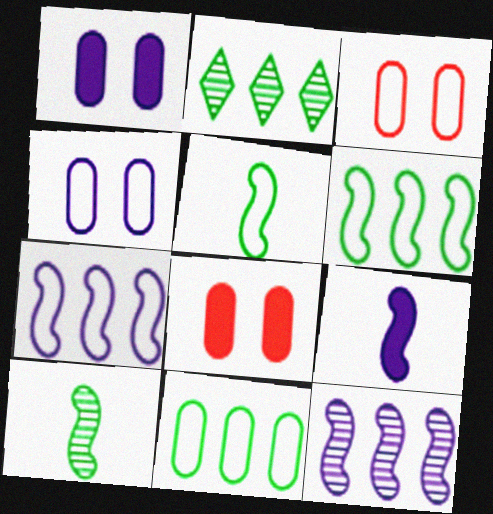[[2, 3, 9]]